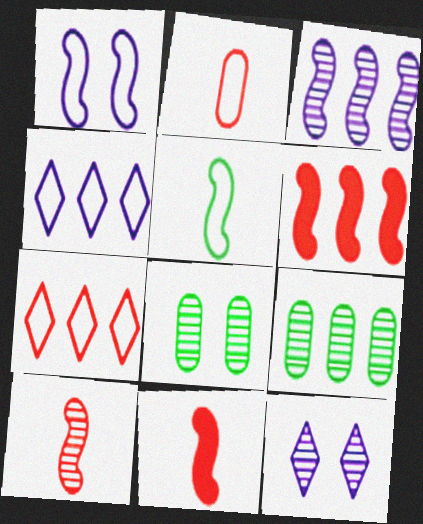[[4, 6, 9], 
[4, 8, 11], 
[9, 10, 12]]